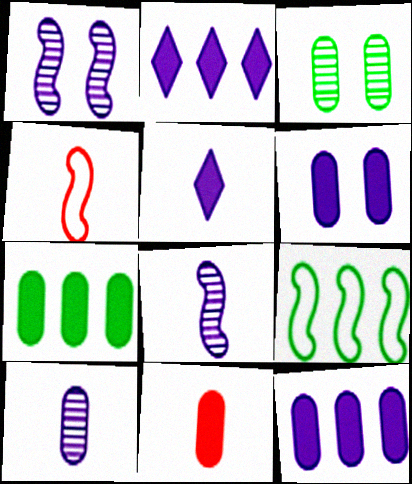[[2, 3, 4], 
[6, 7, 11]]